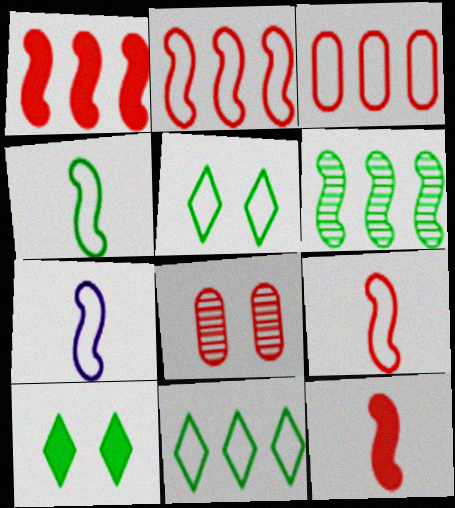[[3, 5, 7], 
[4, 7, 9]]